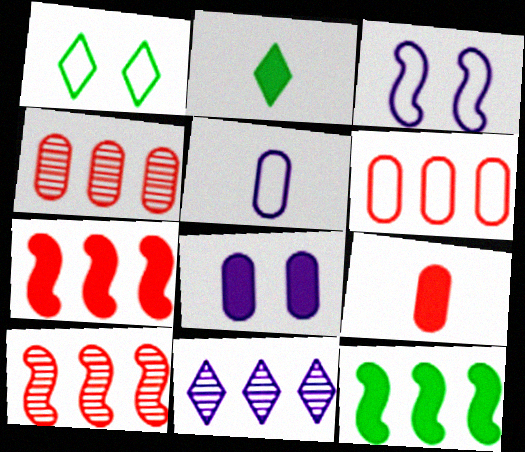[[2, 3, 4], 
[2, 7, 8], 
[6, 11, 12]]